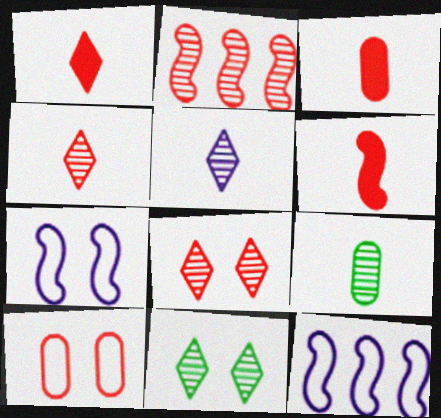[[1, 2, 10], 
[1, 3, 6], 
[3, 11, 12]]